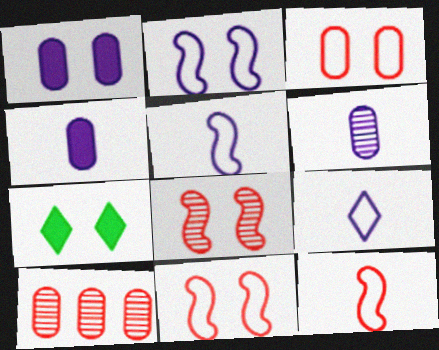[[5, 7, 10]]